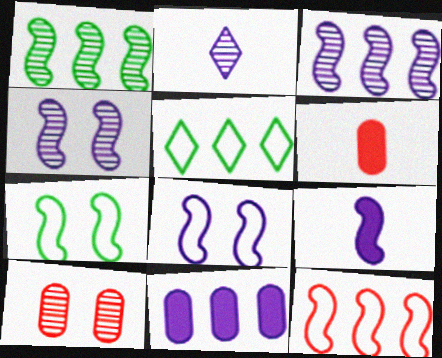[[1, 2, 10], 
[2, 8, 11], 
[3, 8, 9], 
[4, 5, 6], 
[5, 9, 10]]